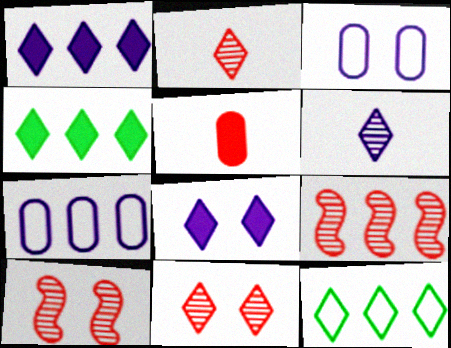[[2, 8, 12], 
[4, 7, 9]]